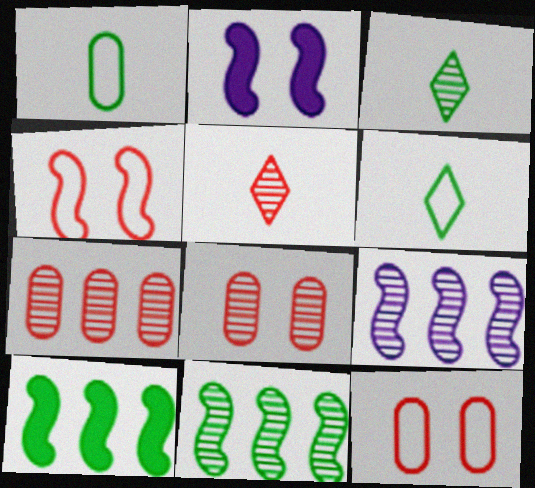[[2, 6, 7], 
[3, 8, 9]]